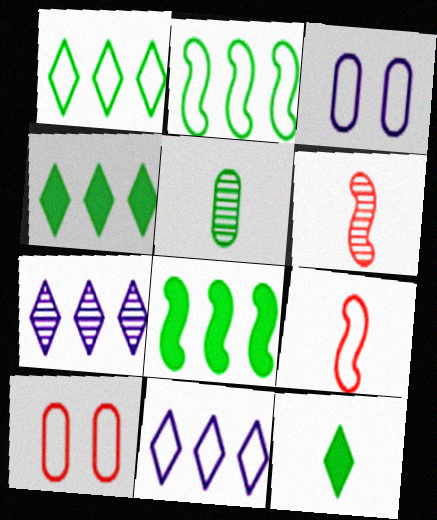[[1, 3, 9], 
[3, 4, 6]]